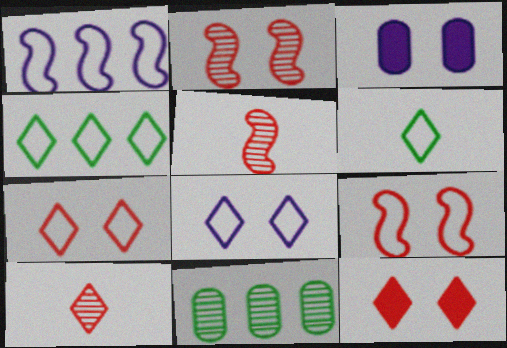[[3, 4, 5]]